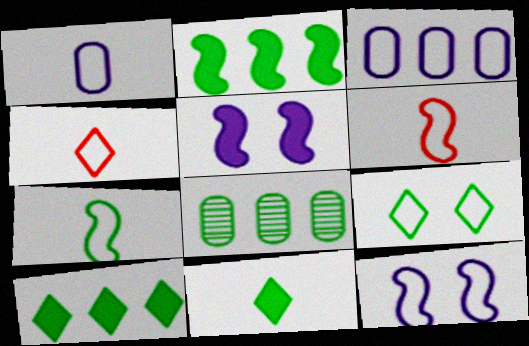[[1, 4, 7], 
[3, 6, 9], 
[4, 5, 8]]